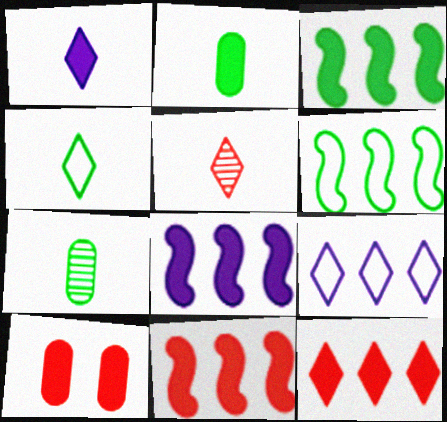[[1, 3, 10], 
[1, 4, 5], 
[3, 8, 11]]